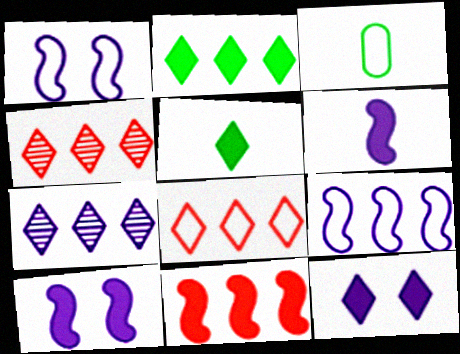[[1, 3, 8], 
[2, 7, 8], 
[3, 4, 10]]